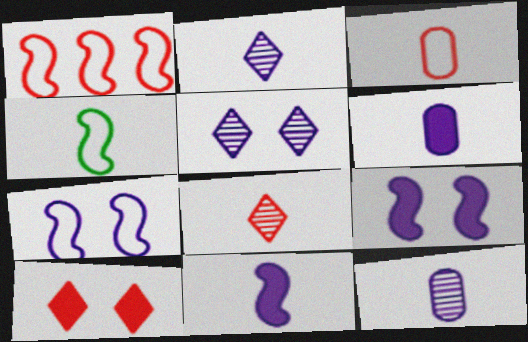[[1, 4, 7], 
[4, 6, 8]]